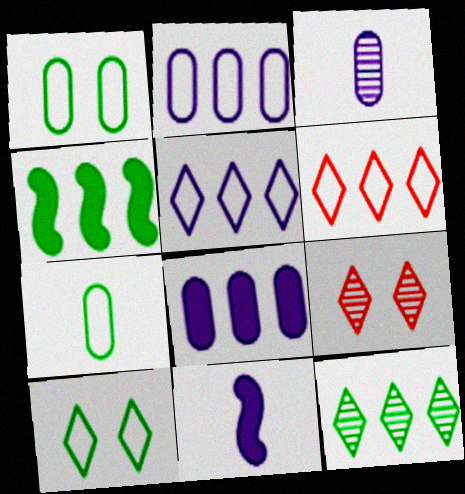[]